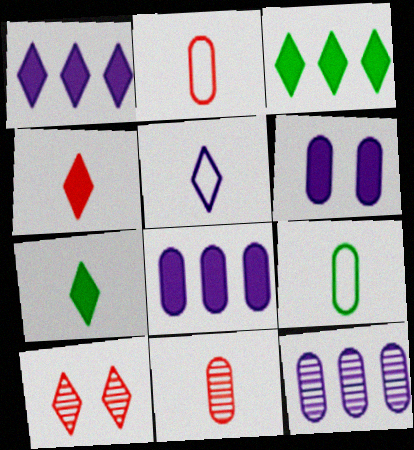[[3, 5, 10]]